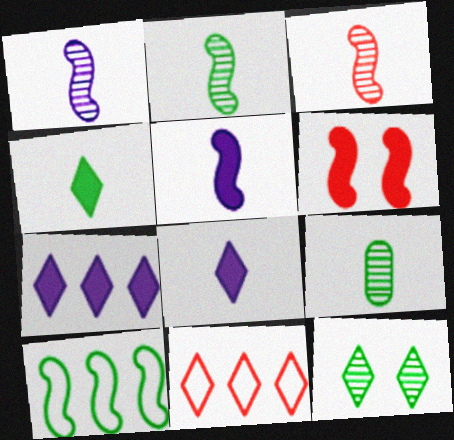[[1, 2, 3], 
[1, 6, 10], 
[8, 11, 12]]